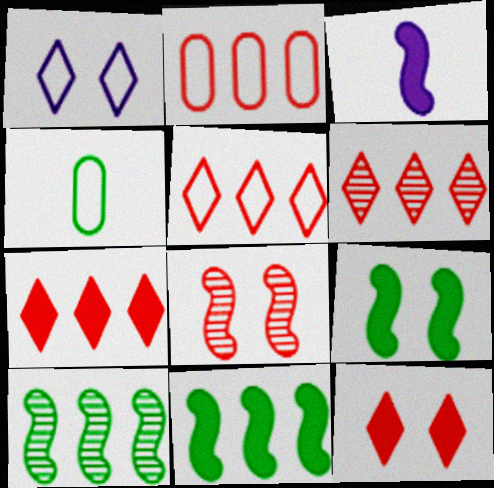[[5, 6, 7]]